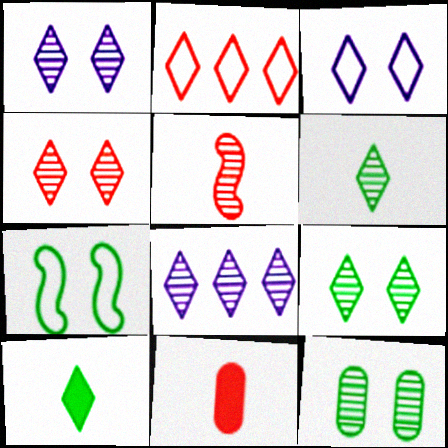[[1, 2, 10], 
[1, 4, 9], 
[4, 6, 8], 
[5, 8, 12], 
[7, 8, 11]]